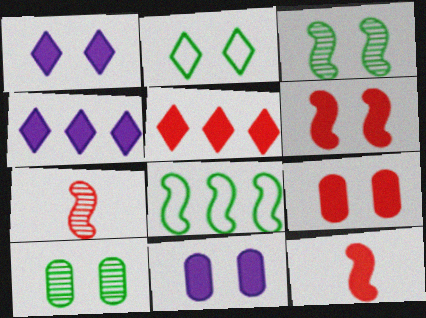[[5, 9, 12]]